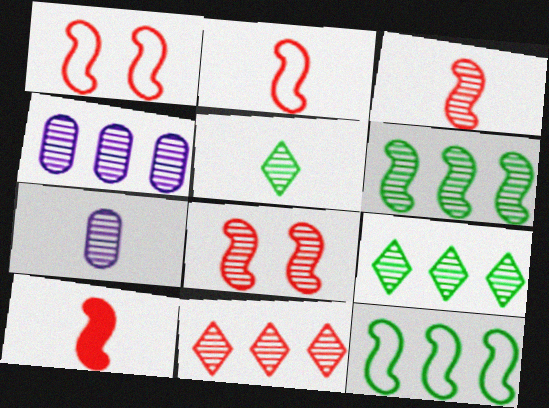[[2, 3, 10], 
[3, 5, 7], 
[4, 5, 8], 
[4, 6, 11], 
[7, 8, 9]]